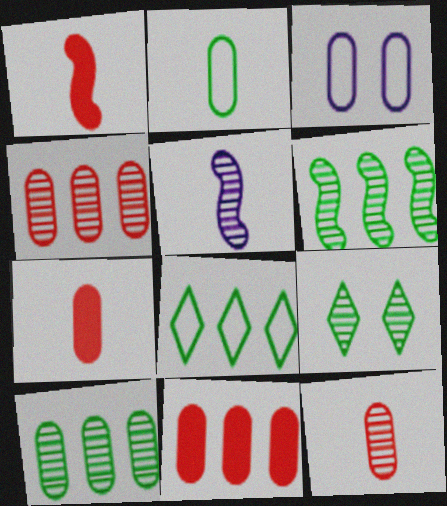[[3, 7, 10], 
[4, 5, 9]]